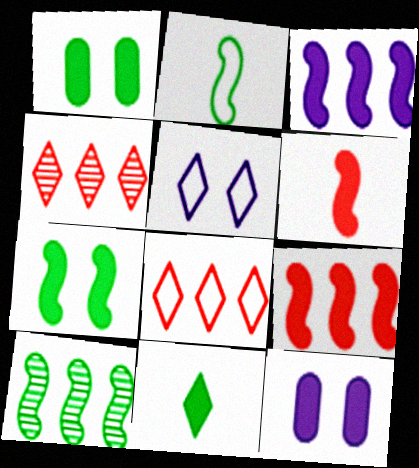[[2, 4, 12], 
[2, 7, 10], 
[3, 6, 7], 
[4, 5, 11], 
[9, 11, 12]]